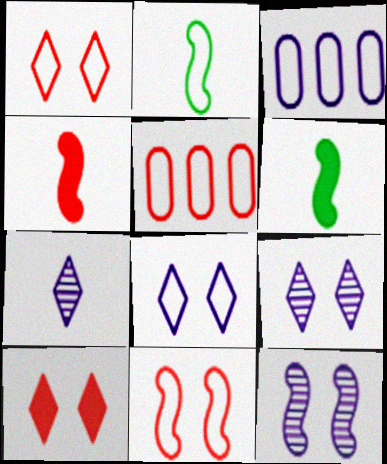[[1, 2, 3], 
[2, 5, 8], 
[5, 6, 9]]